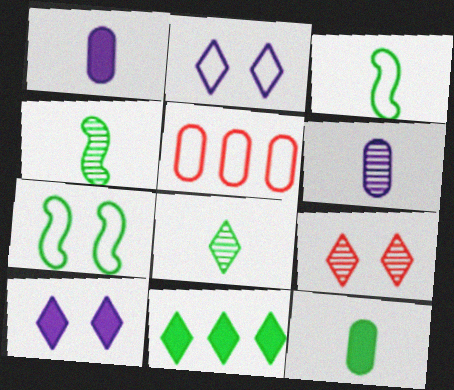[[2, 3, 5], 
[3, 8, 12], 
[4, 5, 10]]